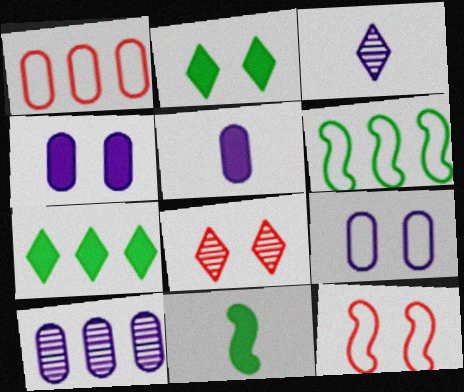[[5, 6, 8], 
[5, 9, 10]]